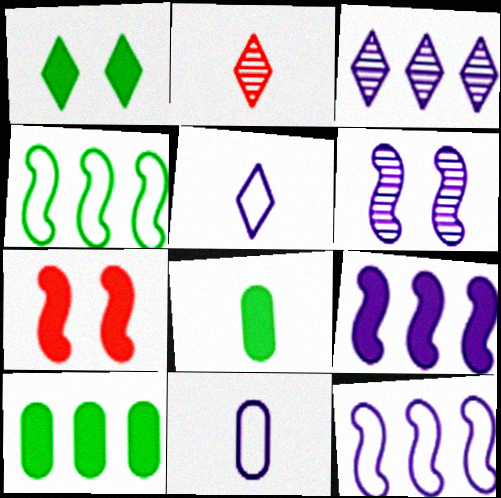[]